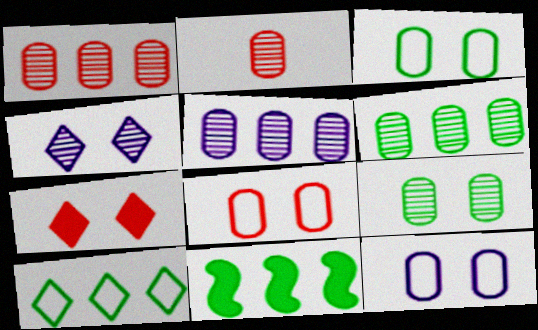[[1, 5, 6], 
[2, 5, 9], 
[3, 8, 12], 
[6, 10, 11]]